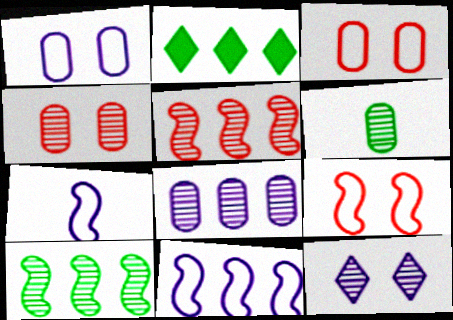[[2, 4, 7], 
[4, 6, 8], 
[5, 6, 12]]